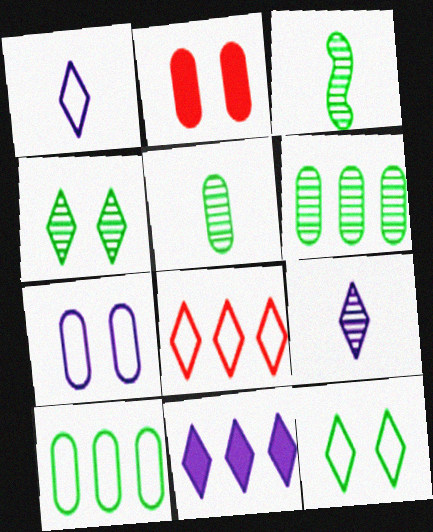[[1, 8, 12], 
[3, 4, 6]]